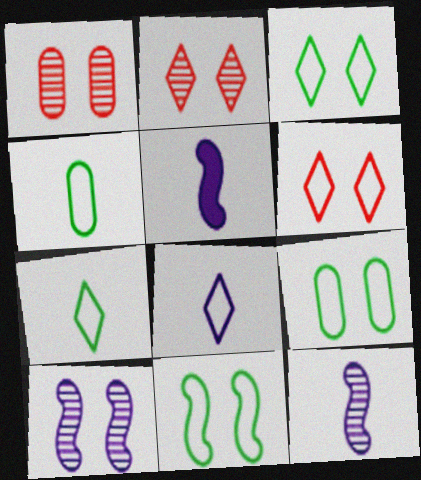[[3, 9, 11]]